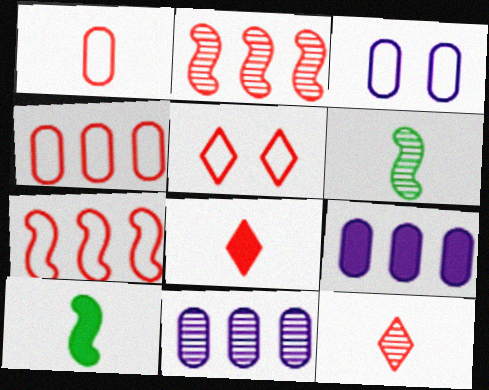[[1, 5, 7], 
[5, 6, 9], 
[5, 10, 11]]